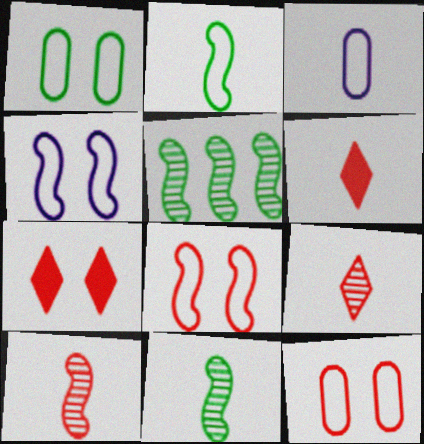[[3, 5, 7], 
[3, 6, 11]]